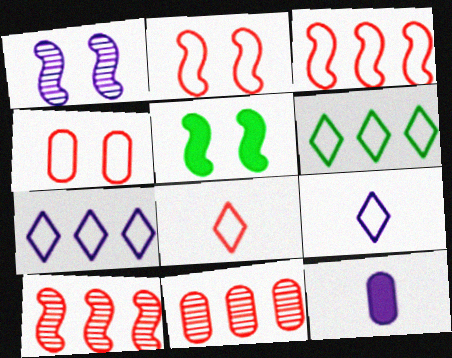[[1, 2, 5], 
[1, 7, 12], 
[3, 4, 8], 
[5, 9, 11]]